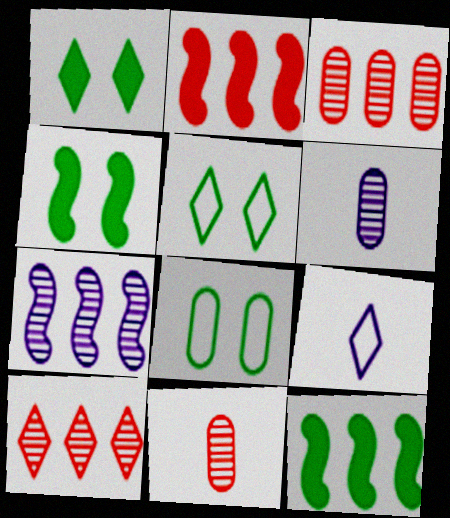[[1, 9, 10], 
[2, 5, 6], 
[3, 4, 9]]